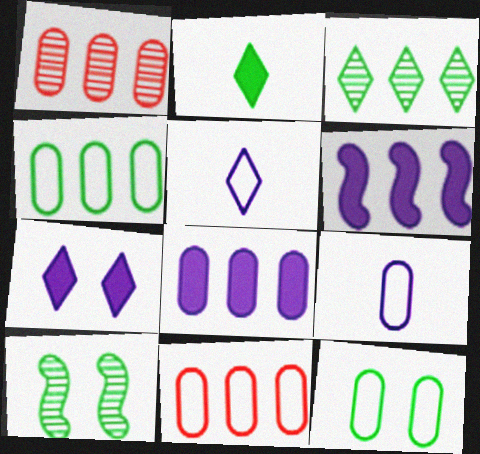[[1, 4, 8], 
[2, 4, 10], 
[3, 6, 11], 
[9, 11, 12]]